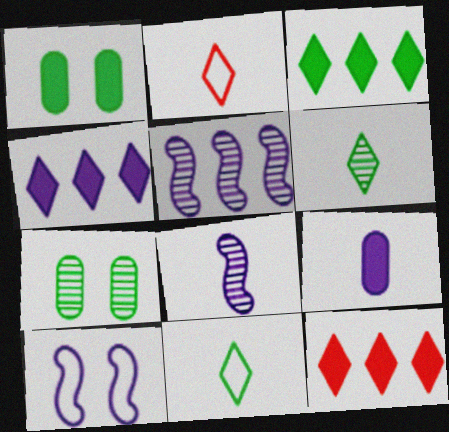[[1, 2, 5], 
[3, 4, 12]]